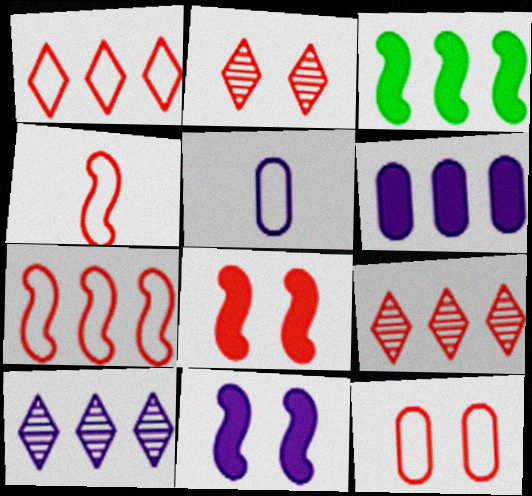[[1, 4, 12], 
[2, 3, 5], 
[2, 8, 12], 
[5, 10, 11]]